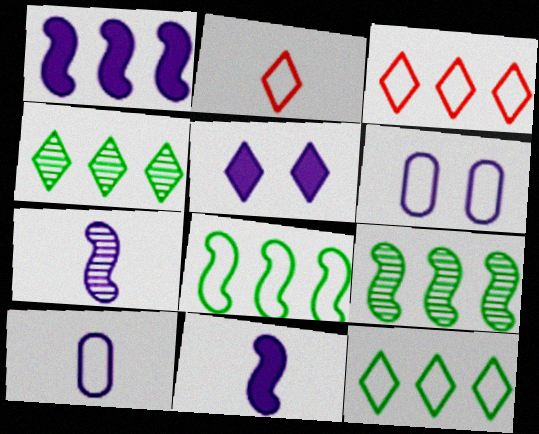[[2, 4, 5], 
[2, 6, 8]]